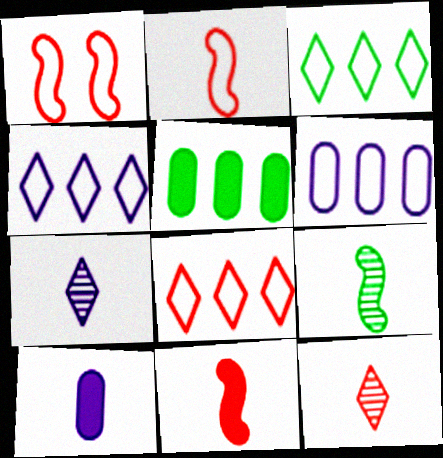[[1, 5, 7], 
[3, 4, 8]]